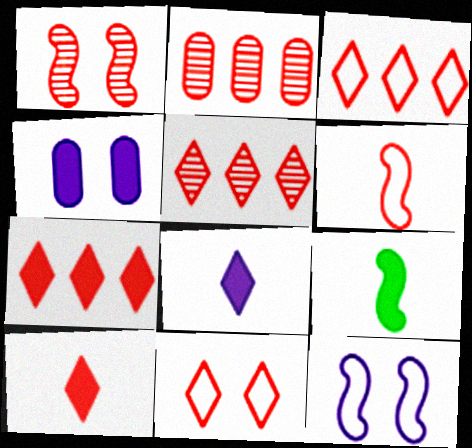[[3, 5, 7], 
[4, 7, 9], 
[5, 10, 11]]